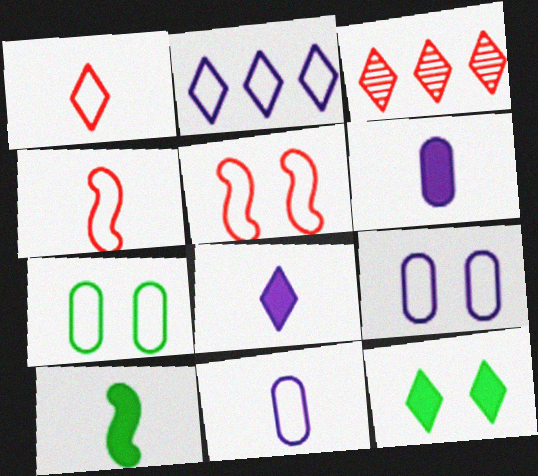[[2, 4, 7], 
[3, 9, 10]]